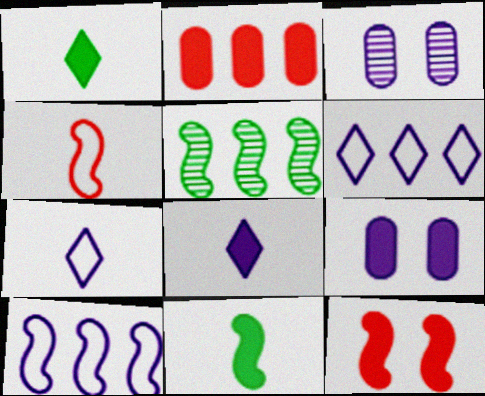[[2, 5, 6], 
[3, 8, 10]]